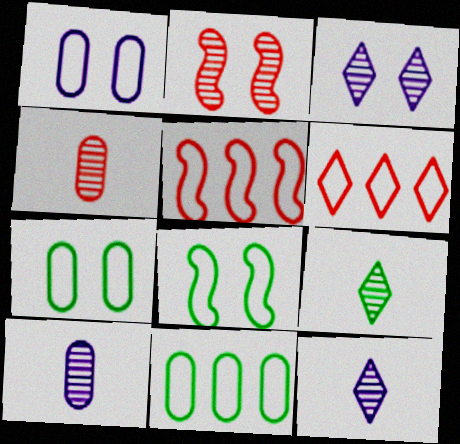[]